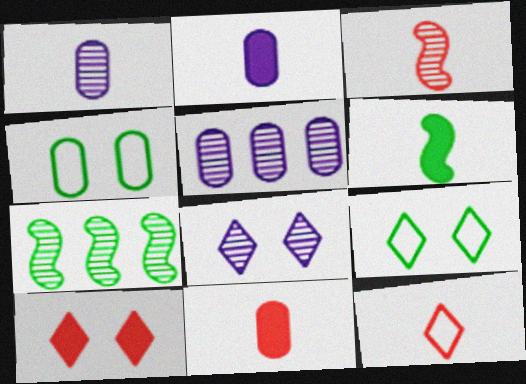[[1, 6, 12], 
[3, 11, 12], 
[4, 5, 11], 
[8, 9, 10]]